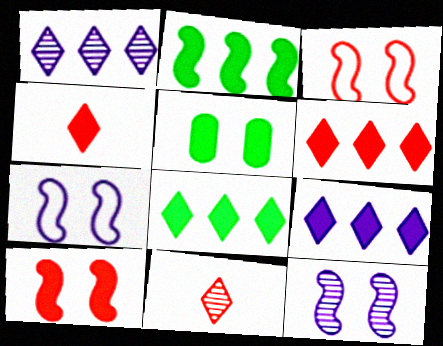[[6, 8, 9]]